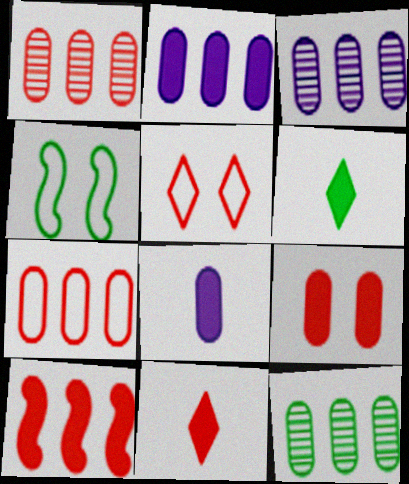[[1, 3, 12], 
[2, 7, 12], 
[3, 4, 11], 
[4, 6, 12], 
[9, 10, 11]]